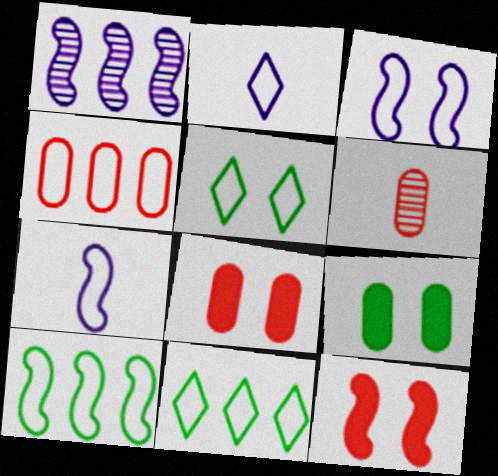[[4, 5, 7], 
[4, 6, 8]]